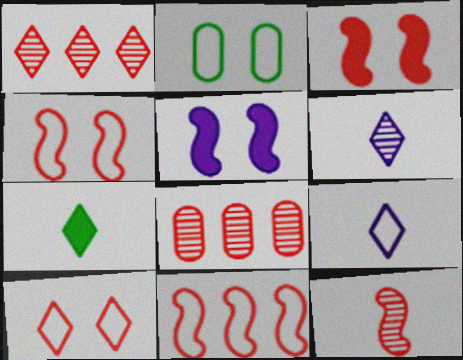[[2, 9, 11], 
[3, 11, 12]]